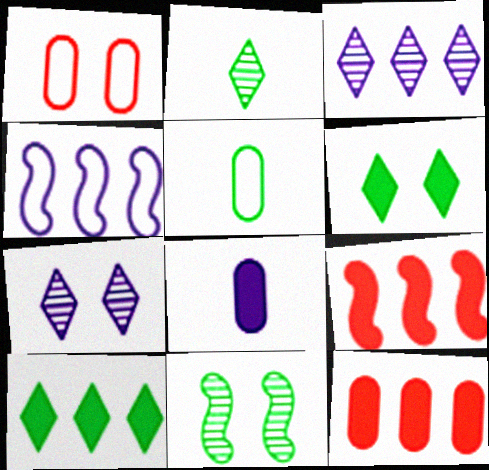[[4, 7, 8], 
[5, 7, 9], 
[5, 10, 11], 
[6, 8, 9]]